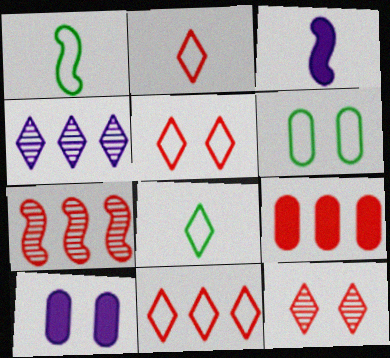[[2, 5, 11], 
[7, 8, 10], 
[7, 9, 11]]